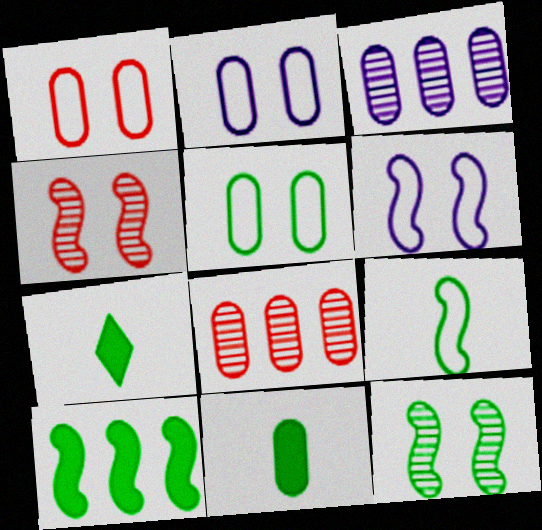[[1, 2, 5], 
[1, 3, 11], 
[2, 8, 11], 
[6, 7, 8], 
[9, 10, 12]]